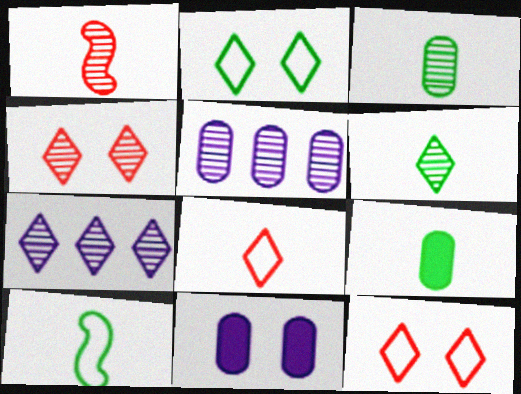[[4, 6, 7], 
[6, 9, 10]]